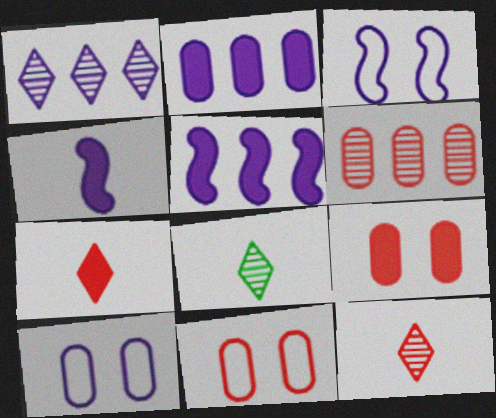[[1, 4, 10], 
[5, 8, 11]]